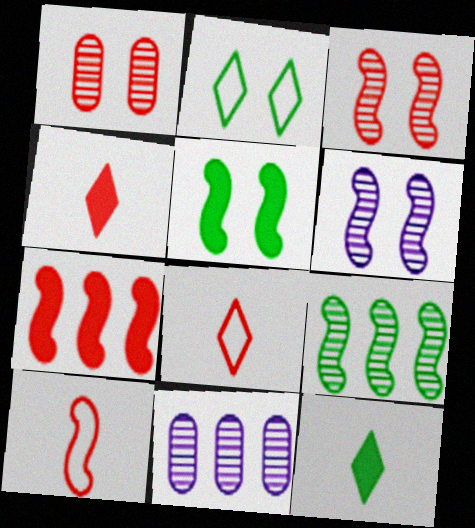[[1, 7, 8], 
[3, 7, 10], 
[5, 8, 11]]